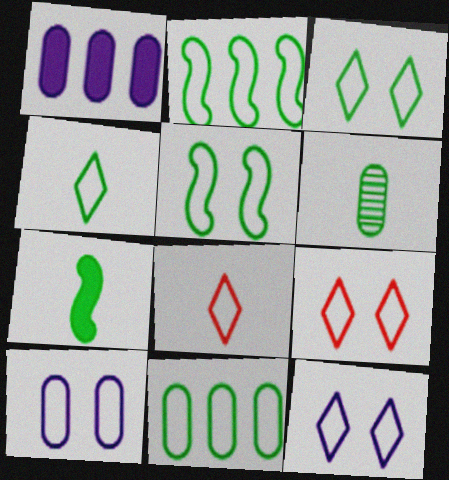[[2, 8, 10], 
[3, 9, 12], 
[4, 5, 11], 
[4, 6, 7], 
[5, 9, 10]]